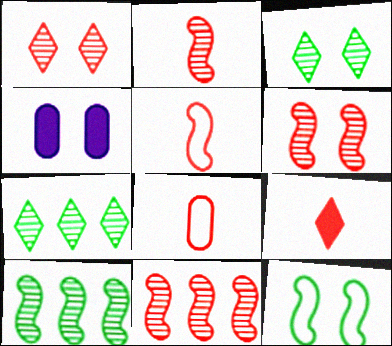[[1, 4, 12], 
[2, 6, 11], 
[2, 8, 9], 
[4, 5, 7]]